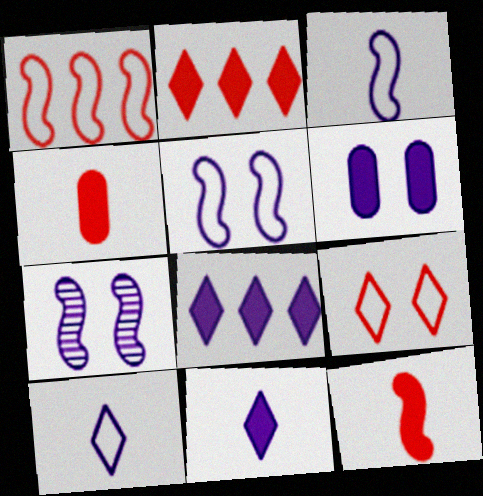[]